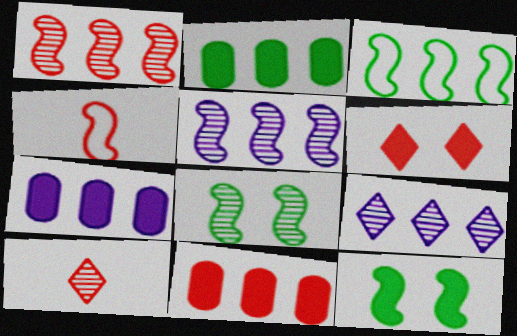[[2, 7, 11], 
[3, 9, 11], 
[4, 5, 12]]